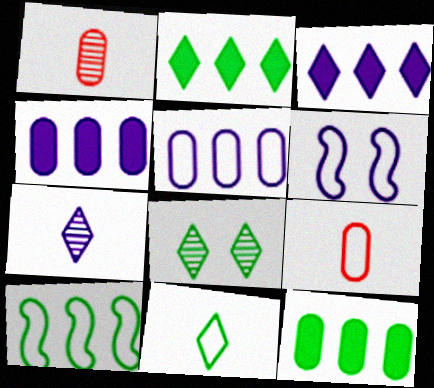[[1, 2, 6], 
[2, 8, 11], 
[4, 6, 7]]